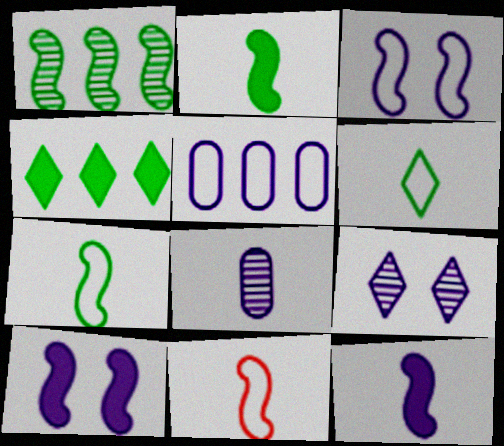[[1, 10, 11], 
[5, 9, 12]]